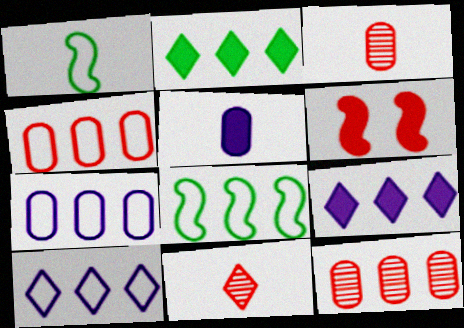[[1, 5, 11], 
[2, 5, 6], 
[4, 6, 11], 
[4, 8, 10], 
[8, 9, 12]]